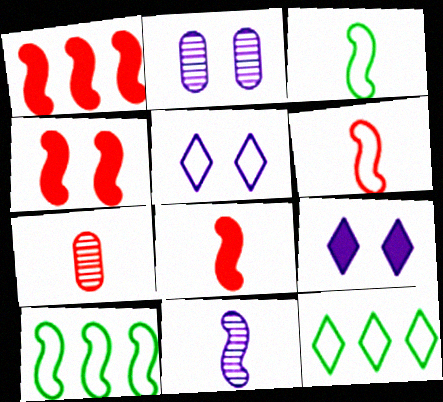[[1, 4, 8], 
[2, 8, 12], 
[3, 8, 11], 
[4, 10, 11], 
[7, 9, 10]]